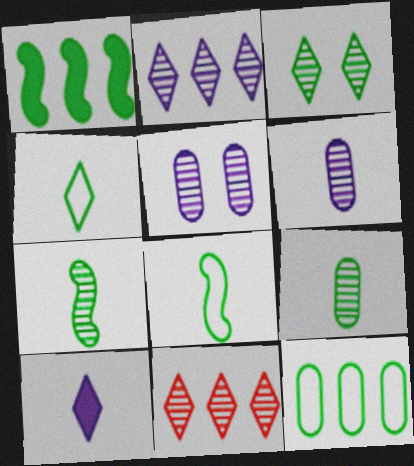[[5, 7, 11]]